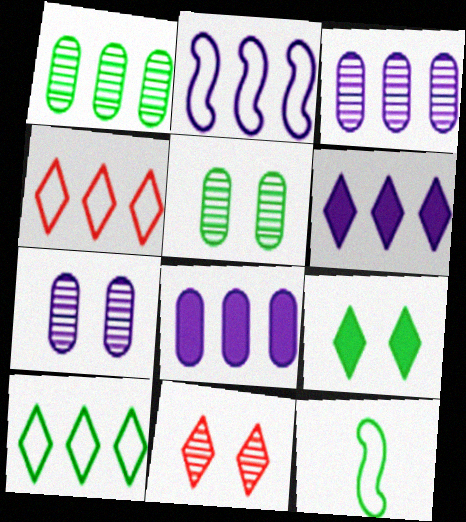[[1, 9, 12], 
[2, 3, 6], 
[8, 11, 12]]